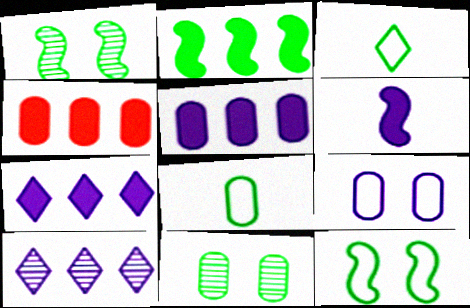[[2, 3, 11], 
[2, 4, 7], 
[6, 9, 10]]